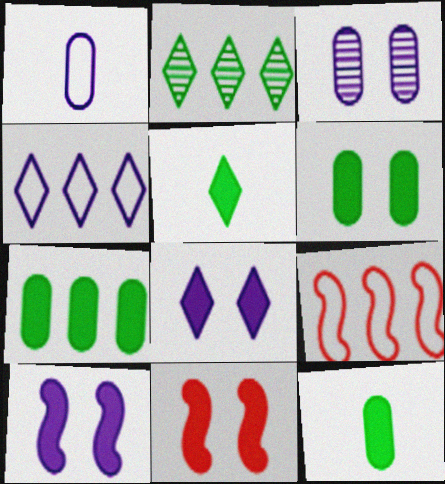[[1, 2, 11], 
[3, 5, 9], 
[6, 7, 12], 
[6, 8, 11]]